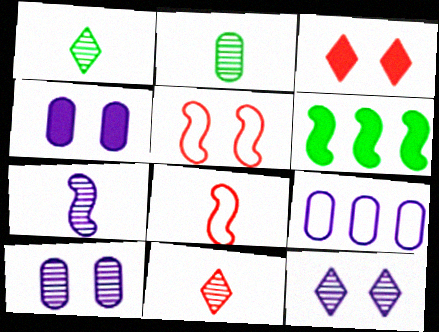[[2, 7, 11], 
[5, 6, 7]]